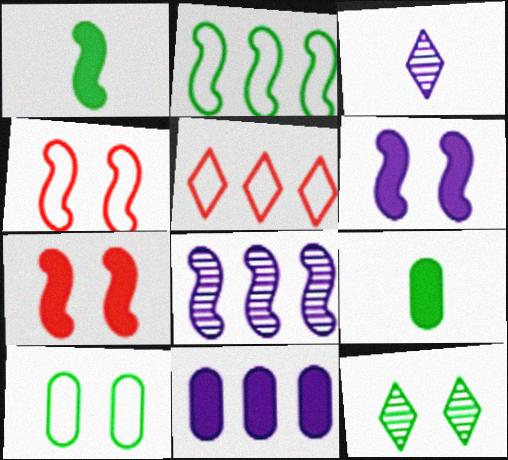[[1, 4, 8], 
[2, 9, 12]]